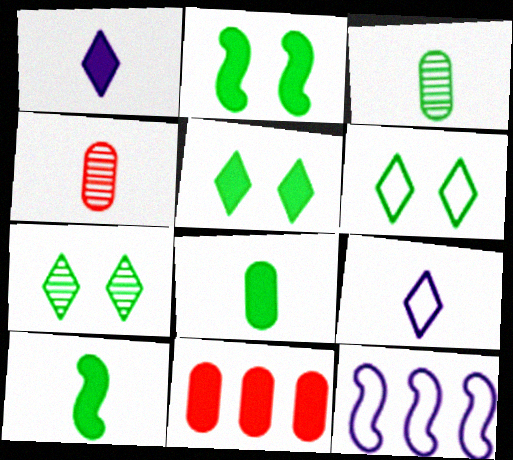[[1, 2, 11], 
[4, 5, 12], 
[4, 9, 10], 
[5, 6, 7]]